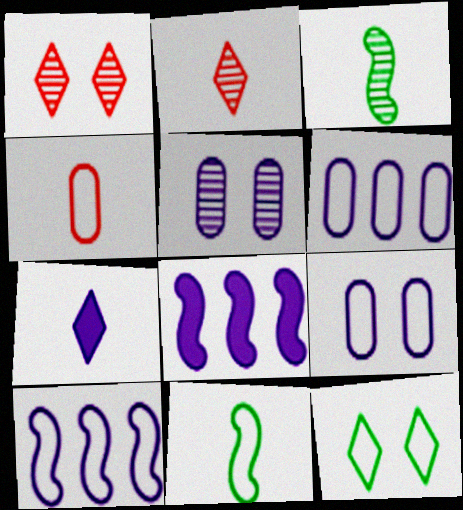[[3, 4, 7], 
[4, 10, 12], 
[5, 7, 10]]